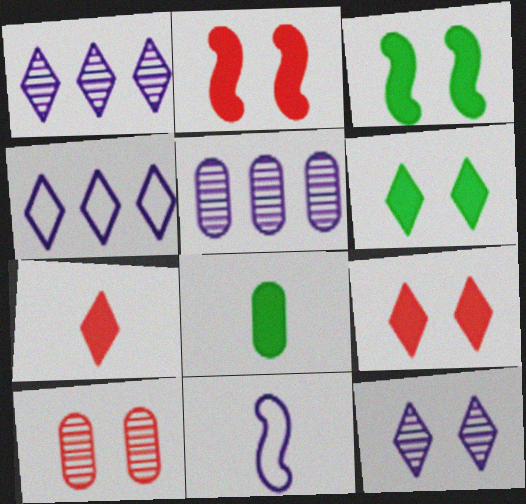[]